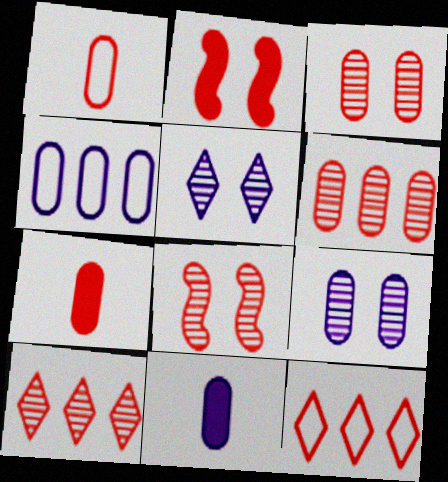[[1, 2, 10], 
[4, 9, 11], 
[7, 8, 12]]